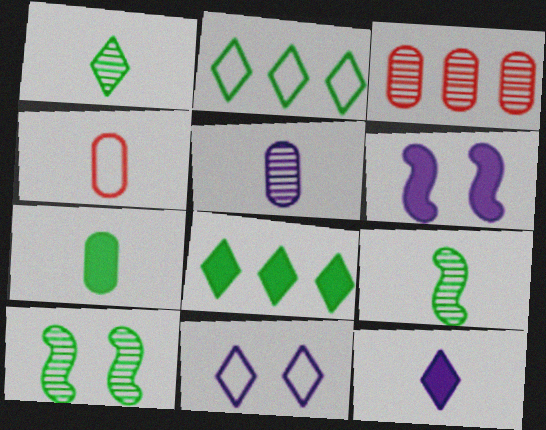[[2, 7, 10], 
[4, 5, 7], 
[4, 9, 12]]